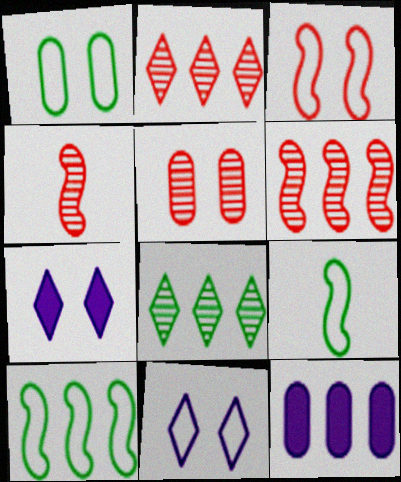[[1, 3, 11], 
[2, 4, 5], 
[2, 10, 12]]